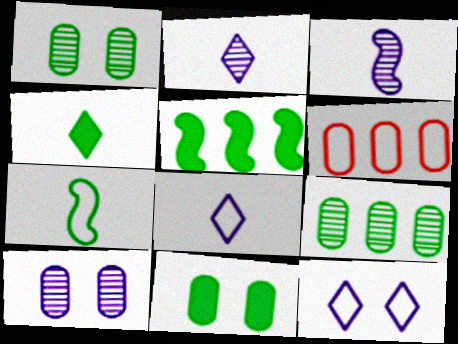[[4, 5, 11], 
[6, 7, 12]]